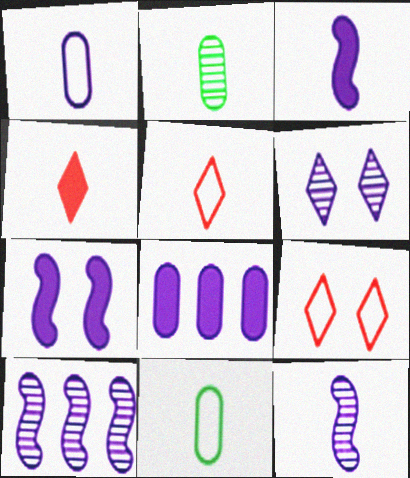[[2, 3, 5], 
[4, 11, 12]]